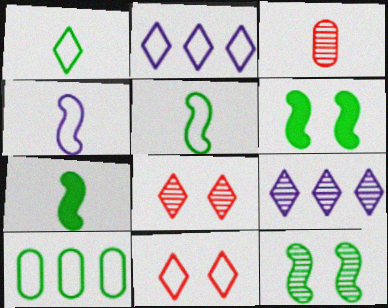[[1, 2, 11], 
[2, 3, 6], 
[3, 9, 12], 
[4, 10, 11]]